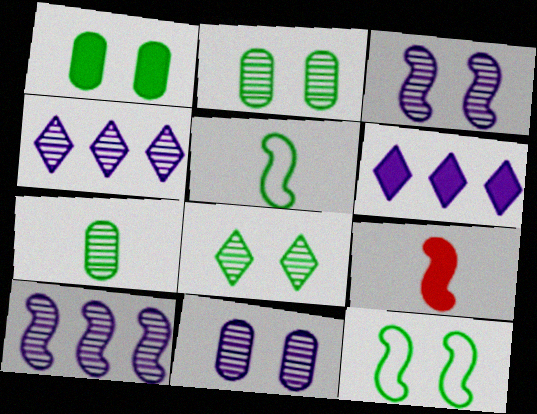[[1, 6, 9], 
[1, 8, 12], 
[9, 10, 12]]